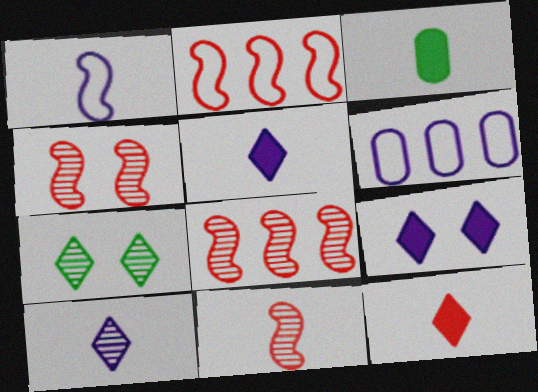[[4, 8, 11]]